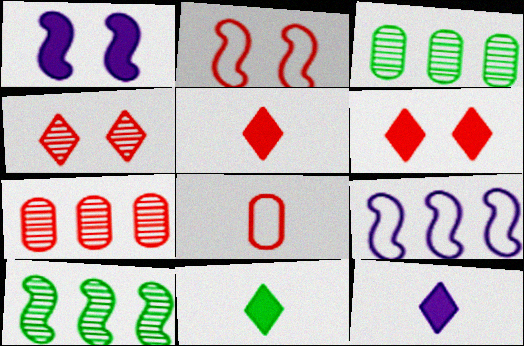[[2, 3, 12], 
[2, 5, 7], 
[5, 11, 12]]